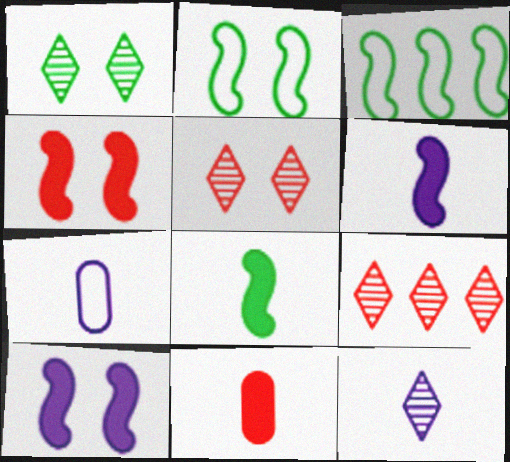[[1, 9, 12], 
[6, 7, 12]]